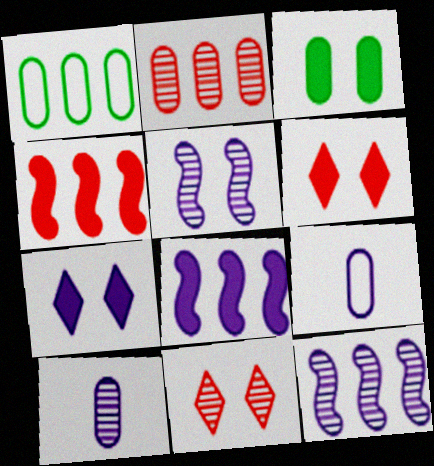[[2, 3, 9], 
[7, 9, 12]]